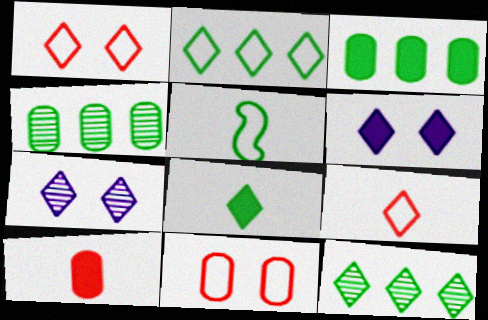[[6, 9, 12]]